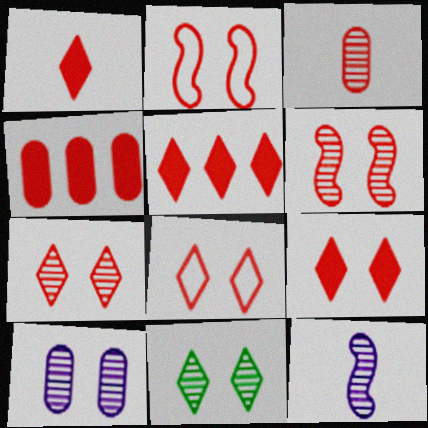[[1, 5, 9], 
[2, 3, 5], 
[6, 10, 11], 
[7, 8, 9]]